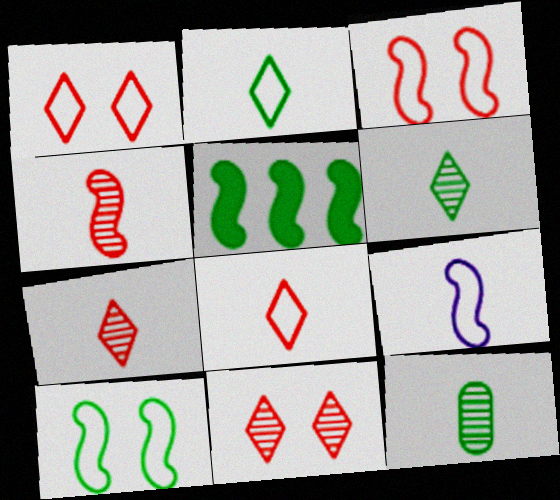[]